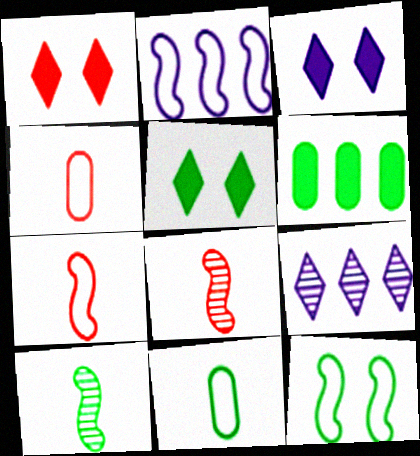[[1, 3, 5], 
[2, 7, 12]]